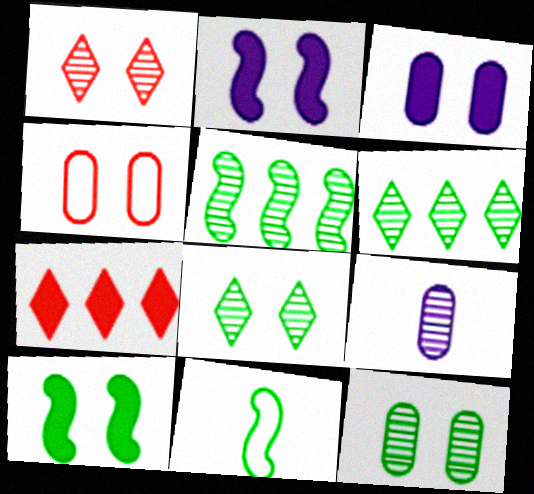[[1, 5, 9], 
[2, 4, 8], 
[3, 4, 12], 
[5, 10, 11]]